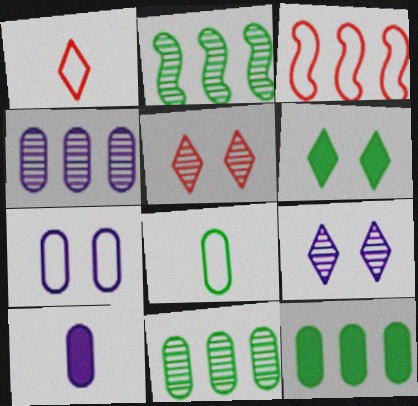[[2, 6, 8], 
[4, 7, 10]]